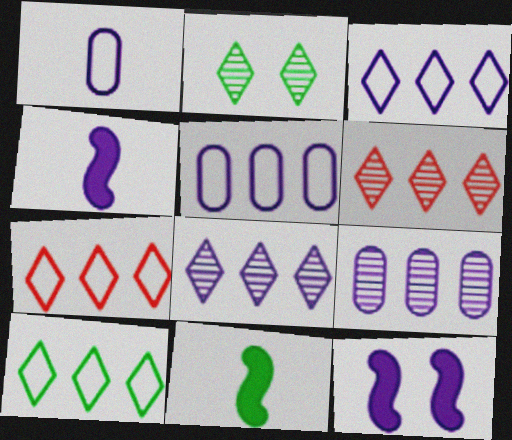[[1, 8, 12], 
[3, 7, 10]]